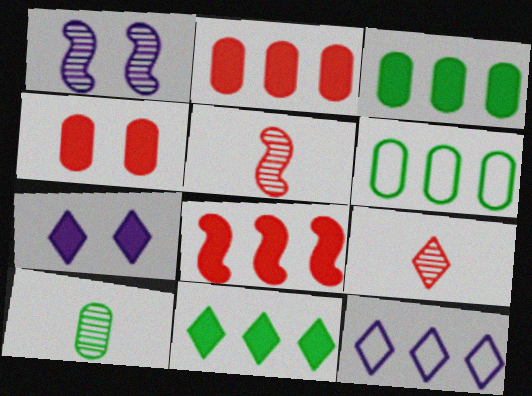[[5, 6, 7]]